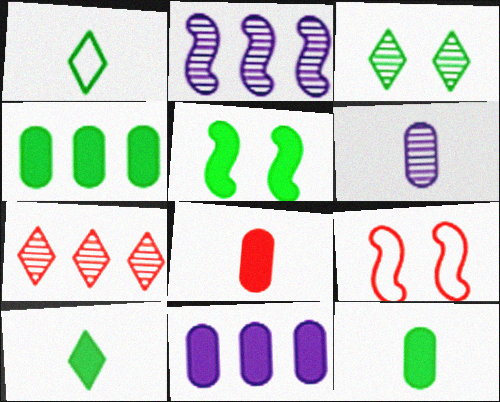[[4, 5, 10], 
[7, 8, 9]]